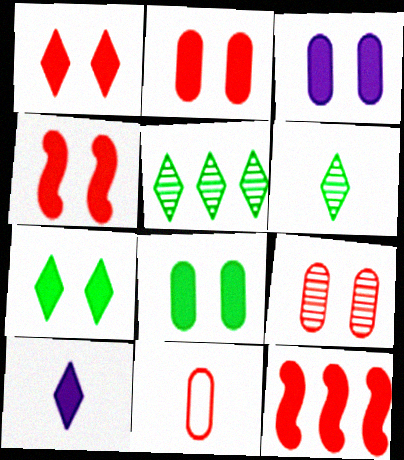[[1, 2, 4], 
[2, 3, 8], 
[3, 4, 7], 
[8, 10, 12]]